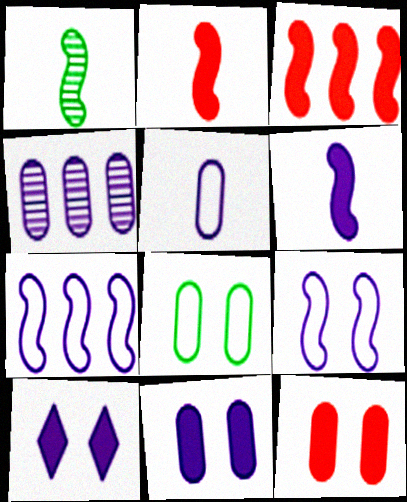[[1, 3, 9], 
[4, 5, 11]]